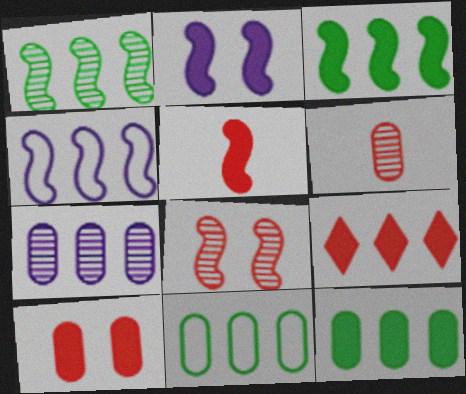[[2, 3, 5], 
[5, 9, 10]]